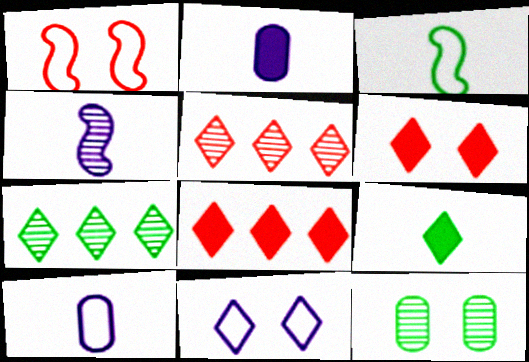[[1, 2, 7], 
[4, 5, 12], 
[5, 9, 11]]